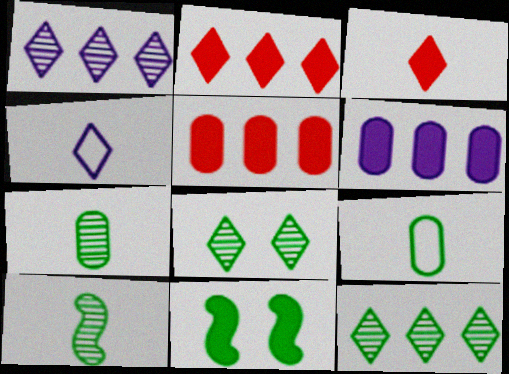[[2, 4, 8], 
[3, 6, 11], 
[9, 11, 12]]